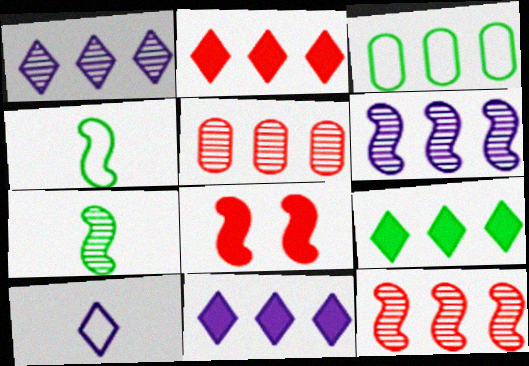[[2, 3, 6], 
[2, 9, 11], 
[3, 11, 12], 
[4, 6, 8]]